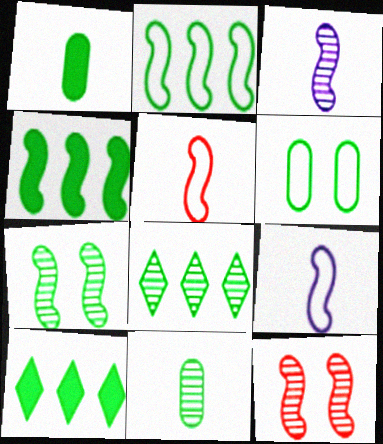[[4, 9, 12], 
[7, 8, 11]]